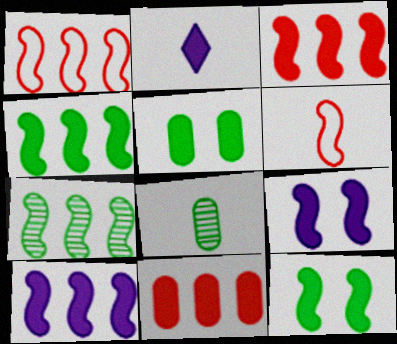[[1, 7, 10], 
[2, 3, 5], 
[2, 6, 8], 
[2, 11, 12], 
[3, 4, 10], 
[6, 7, 9]]